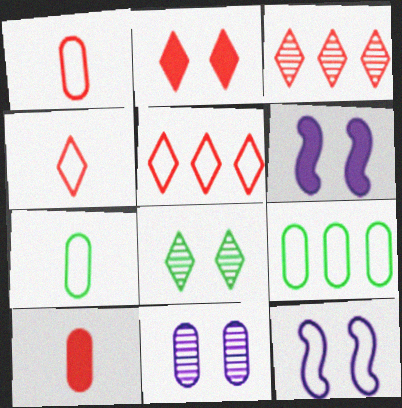[[2, 3, 4], 
[3, 6, 7], 
[4, 9, 12], 
[5, 7, 12], 
[9, 10, 11]]